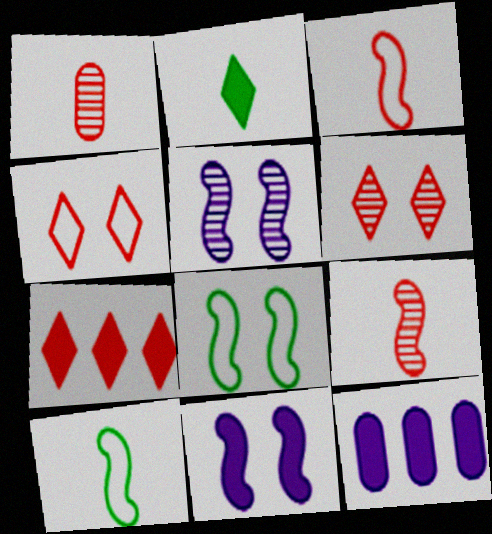[[6, 10, 12]]